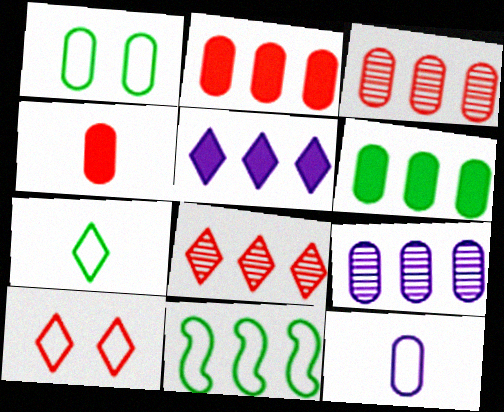[[1, 4, 9], 
[1, 7, 11], 
[3, 5, 11], 
[10, 11, 12]]